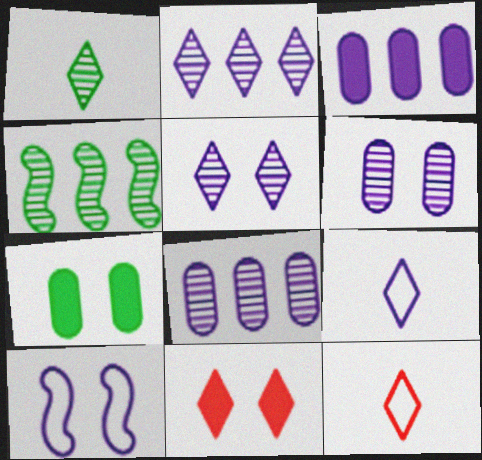[]